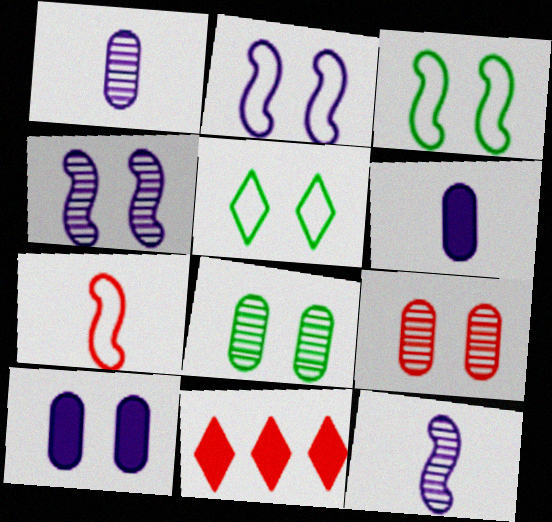[[1, 3, 11], 
[7, 9, 11]]